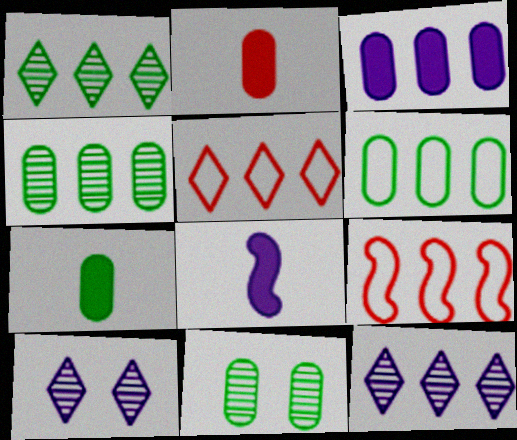[[1, 3, 9], 
[5, 8, 11], 
[6, 7, 11], 
[7, 9, 10]]